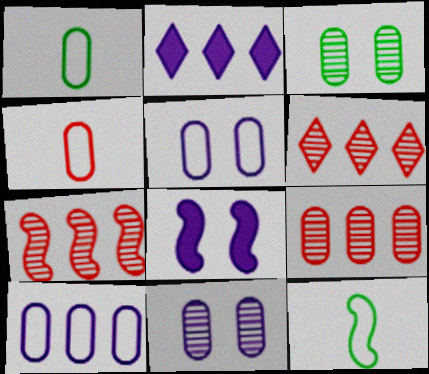[[1, 6, 8], 
[6, 7, 9], 
[7, 8, 12]]